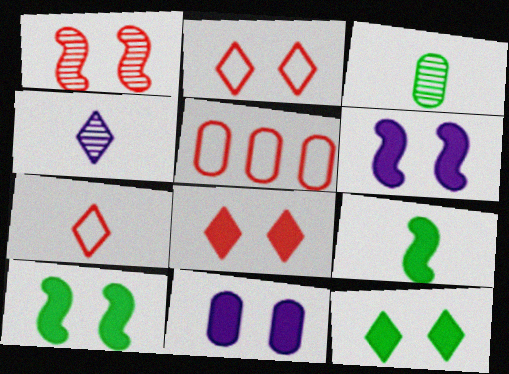[[3, 5, 11], 
[4, 5, 10], 
[8, 10, 11]]